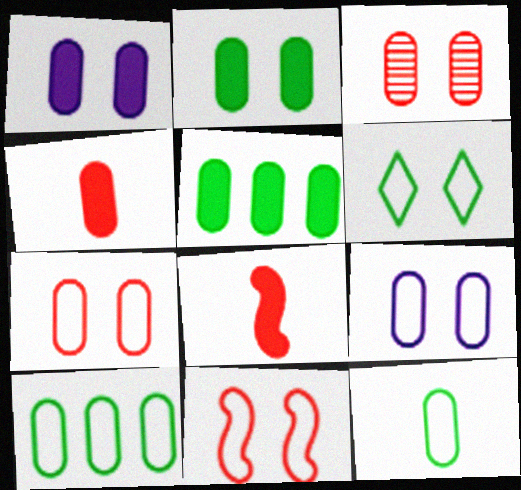[[1, 4, 5], 
[2, 3, 9], 
[6, 9, 11]]